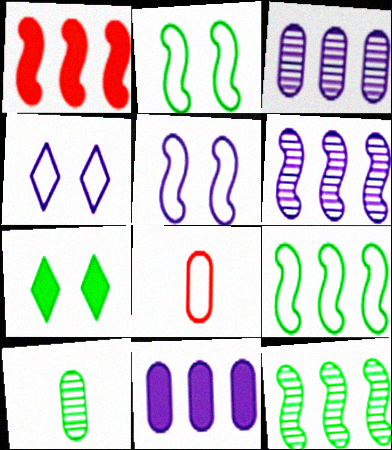[[1, 4, 10], 
[1, 6, 9], 
[4, 8, 9], 
[6, 7, 8], 
[7, 9, 10]]